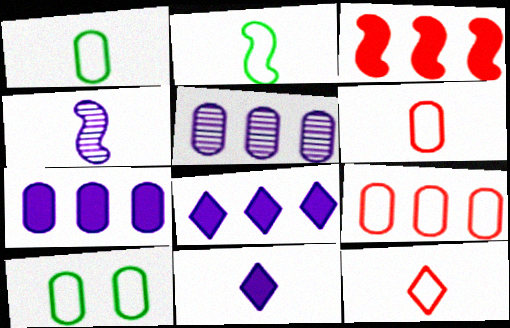[]